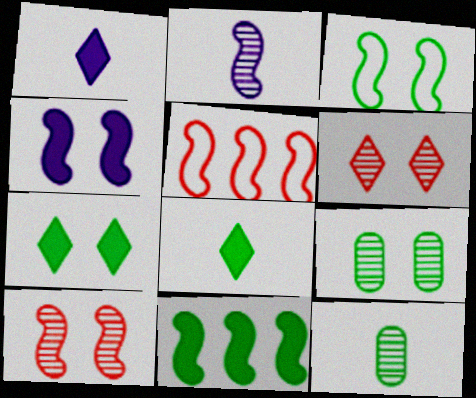[[1, 5, 9], 
[3, 4, 10], 
[3, 7, 9]]